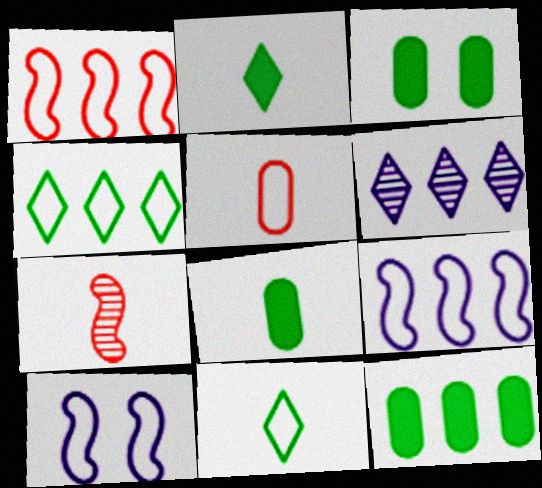[[1, 6, 12], 
[3, 8, 12], 
[4, 5, 10]]